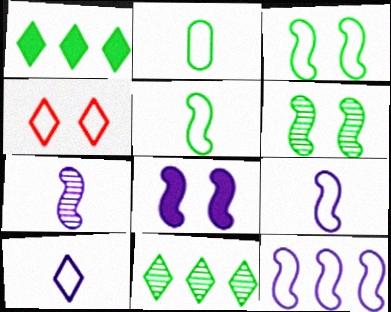[[1, 2, 6], 
[2, 4, 12], 
[7, 8, 12]]